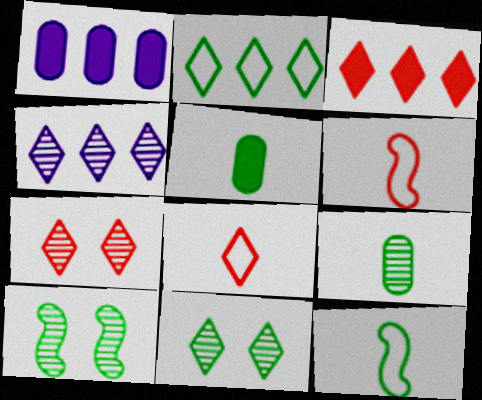[[1, 6, 11], 
[1, 7, 12], 
[1, 8, 10], 
[2, 3, 4], 
[2, 5, 10], 
[3, 7, 8]]